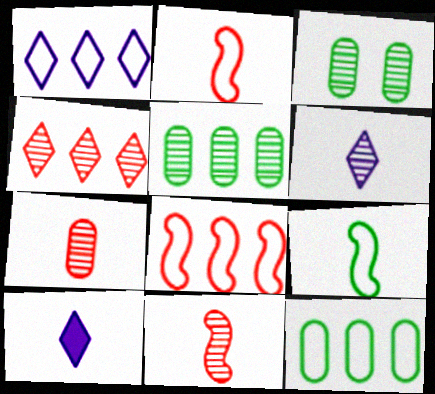[[1, 8, 12], 
[3, 8, 10], 
[7, 9, 10]]